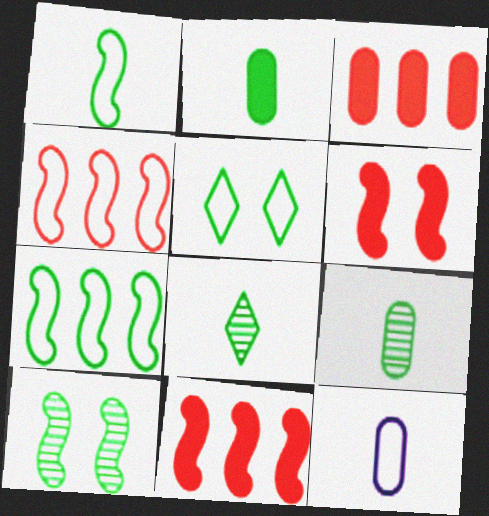[[1, 2, 8], 
[4, 5, 12]]